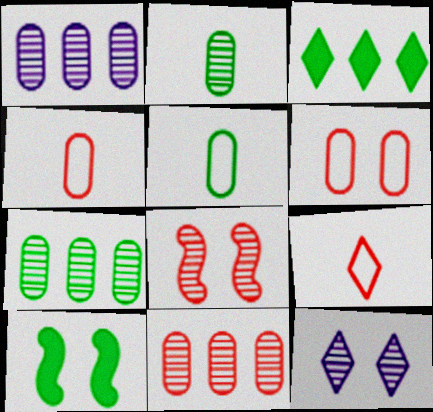[[1, 7, 11], 
[1, 9, 10], 
[3, 9, 12], 
[6, 10, 12]]